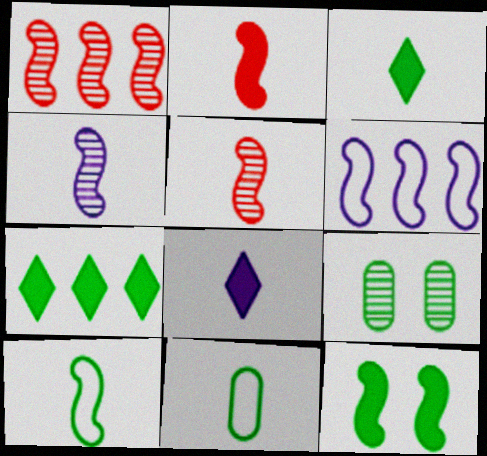[[2, 4, 10], 
[5, 6, 12], 
[5, 8, 11], 
[7, 9, 10]]